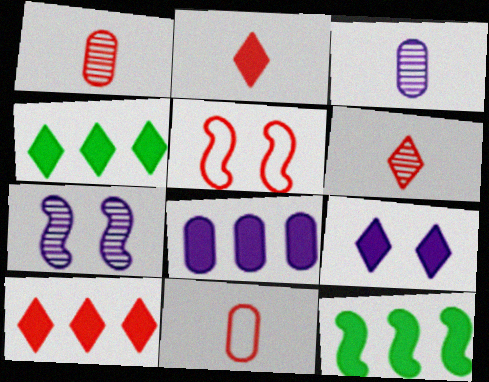[[1, 5, 10], 
[2, 4, 9], 
[3, 4, 5], 
[4, 7, 11], 
[8, 10, 12]]